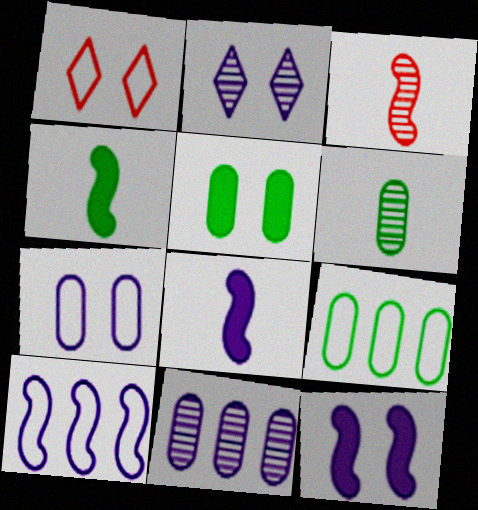[[1, 4, 11], 
[2, 7, 12], 
[5, 6, 9]]